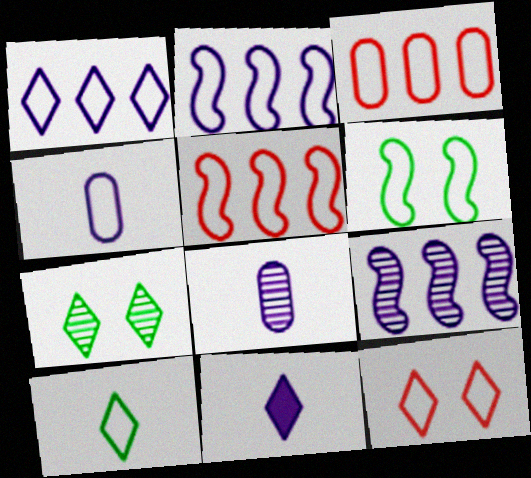[[1, 10, 12]]